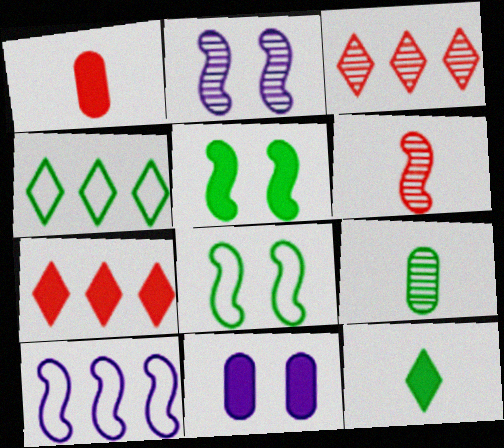[[1, 2, 4], 
[2, 3, 9], 
[4, 5, 9], 
[4, 6, 11], 
[5, 6, 10]]